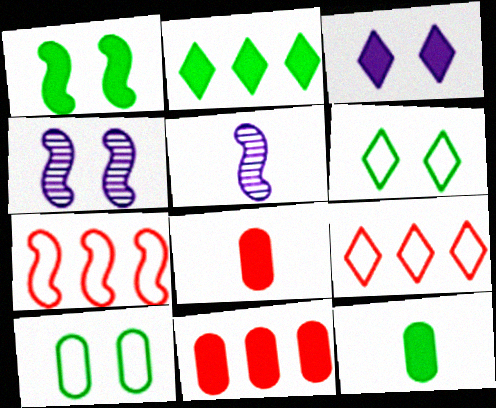[[1, 2, 12], 
[1, 5, 7], 
[4, 9, 12], 
[5, 6, 11]]